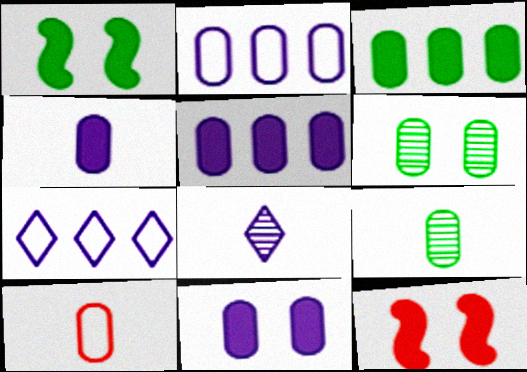[[4, 5, 11], 
[4, 9, 10], 
[5, 6, 10], 
[7, 9, 12]]